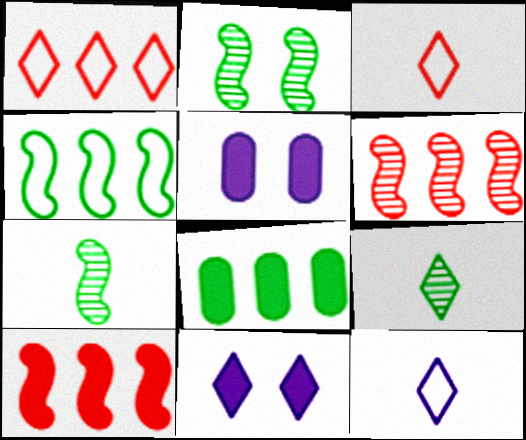[[1, 5, 7], 
[1, 9, 11]]